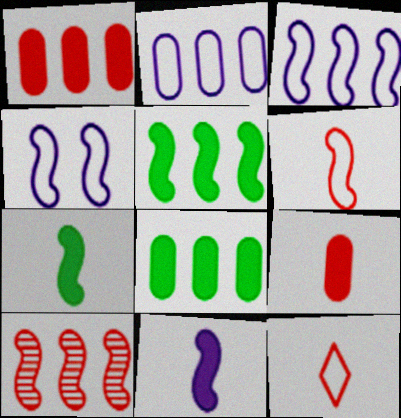[[3, 5, 10], 
[4, 7, 10]]